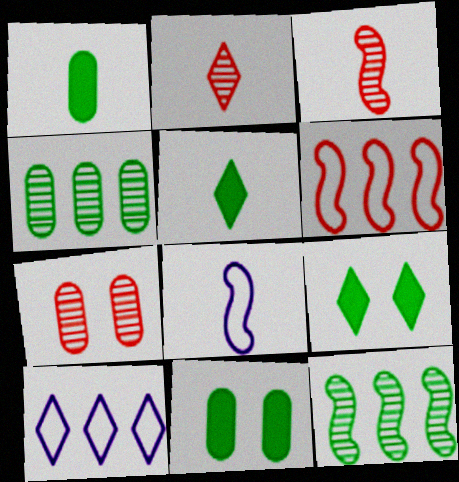[[1, 2, 8], 
[2, 9, 10], 
[3, 10, 11]]